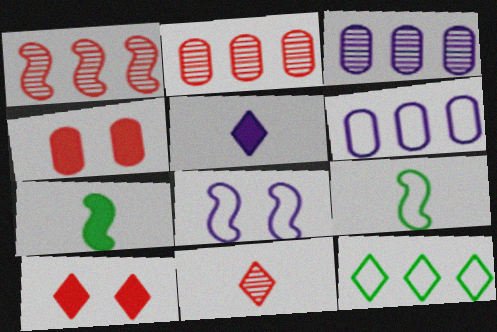[[1, 7, 8], 
[3, 5, 8], 
[3, 9, 10]]